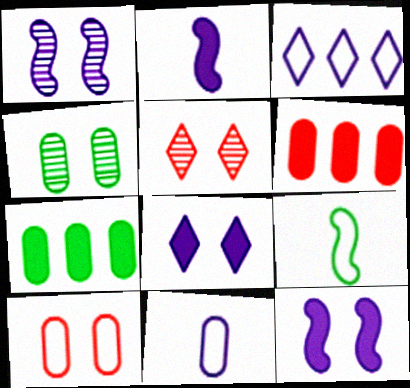[[1, 4, 5], 
[3, 9, 10], 
[4, 6, 11]]